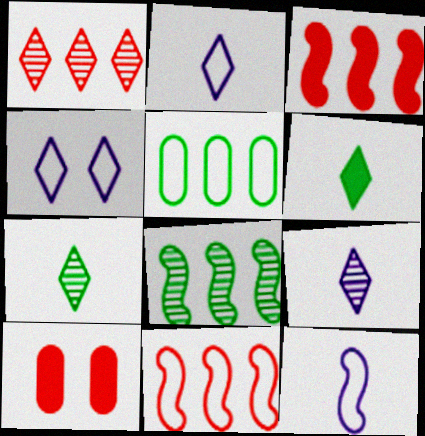[[1, 4, 6], 
[2, 8, 10]]